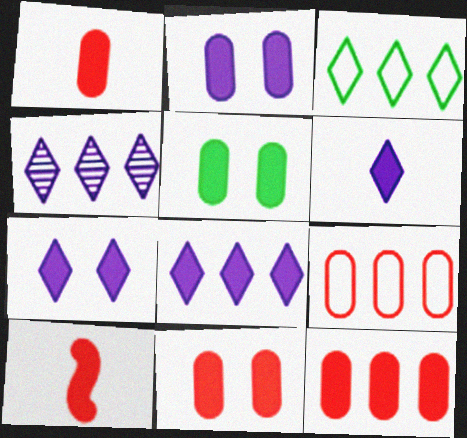[[1, 11, 12], 
[2, 5, 11], 
[5, 8, 10], 
[6, 7, 8]]